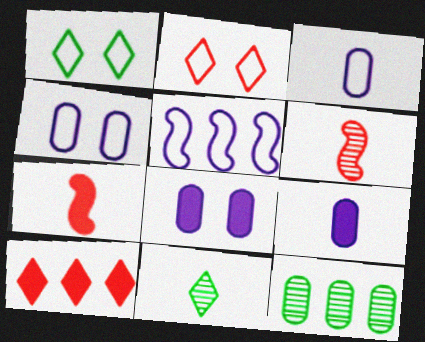[[3, 7, 11], 
[5, 10, 12]]